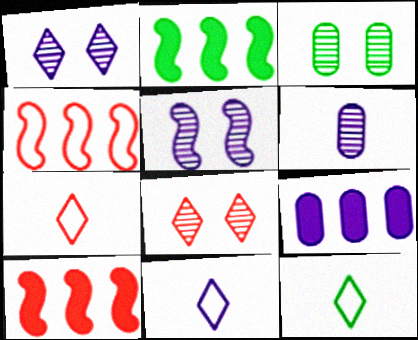[[2, 3, 12], 
[3, 5, 8], 
[3, 10, 11], 
[5, 9, 11], 
[7, 11, 12]]